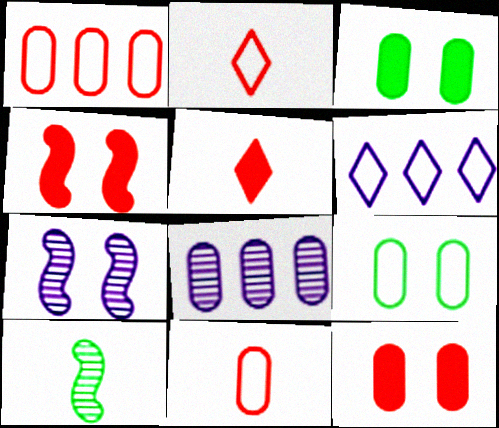[[3, 8, 11], 
[6, 10, 12]]